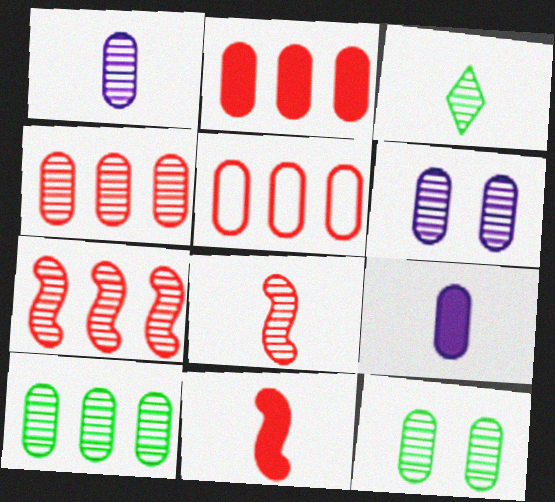[[1, 3, 8], 
[1, 4, 12], 
[2, 4, 5], 
[3, 6, 7], 
[5, 9, 12]]